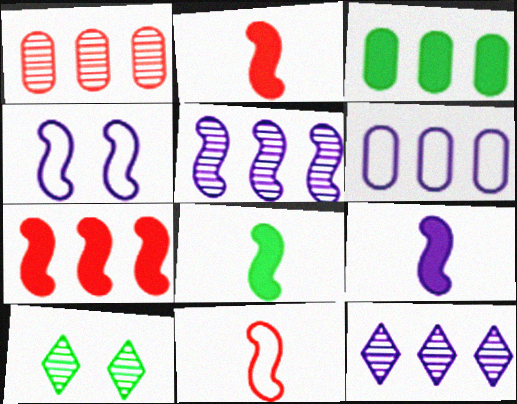[[1, 3, 6], 
[2, 6, 10], 
[2, 8, 9], 
[4, 5, 9]]